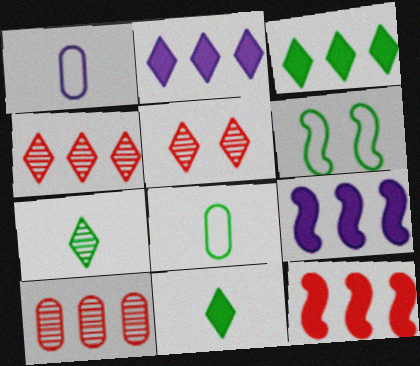[[5, 8, 9]]